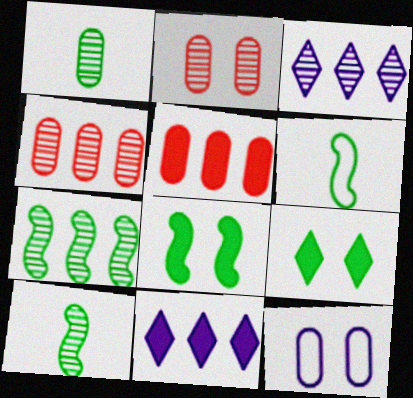[[1, 5, 12], 
[2, 3, 10], 
[2, 6, 11], 
[3, 4, 7], 
[6, 7, 8]]